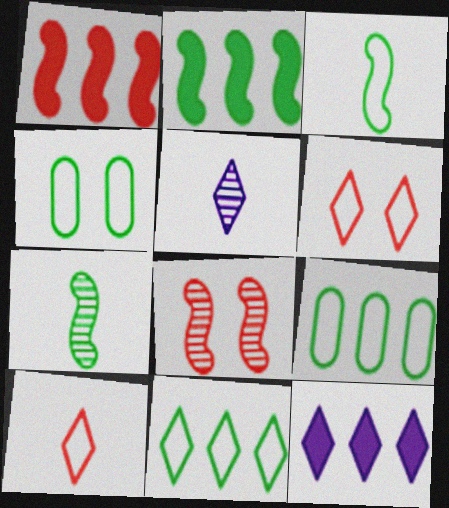[[1, 4, 5], 
[3, 4, 11]]